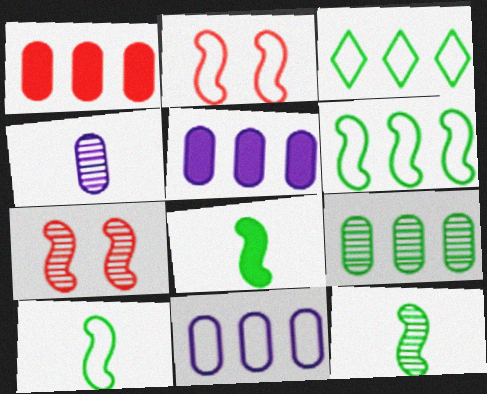[[1, 9, 11], 
[8, 10, 12]]